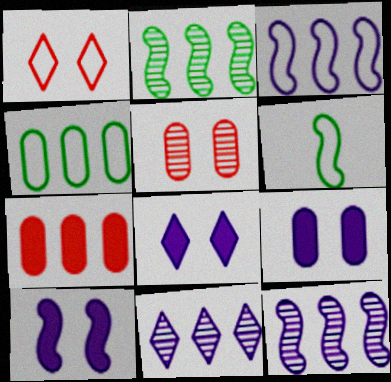[[8, 9, 10]]